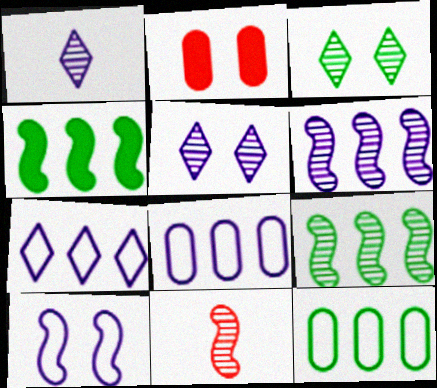[[2, 3, 10], 
[4, 10, 11]]